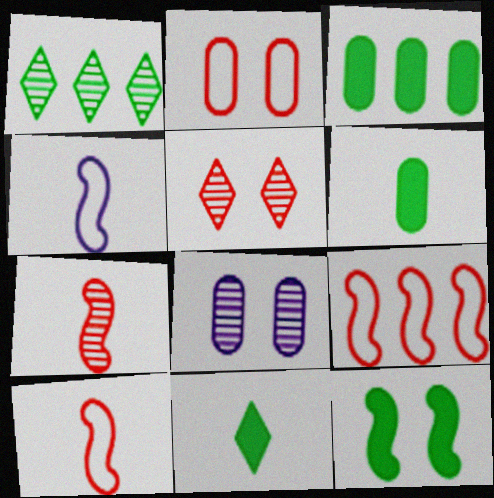[[1, 7, 8], 
[3, 4, 5], 
[3, 11, 12], 
[8, 9, 11]]